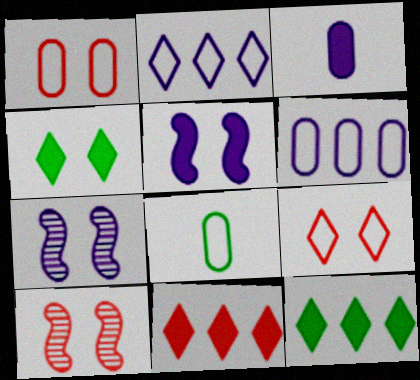[[1, 4, 7], 
[1, 6, 8], 
[2, 3, 7], 
[7, 8, 11]]